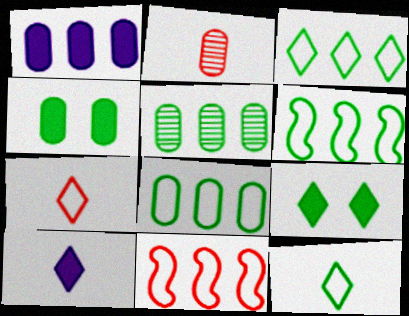[[3, 6, 8]]